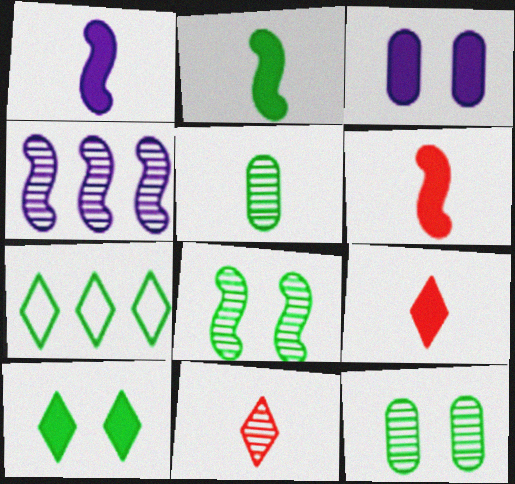[[1, 2, 6], 
[2, 7, 12], 
[4, 11, 12]]